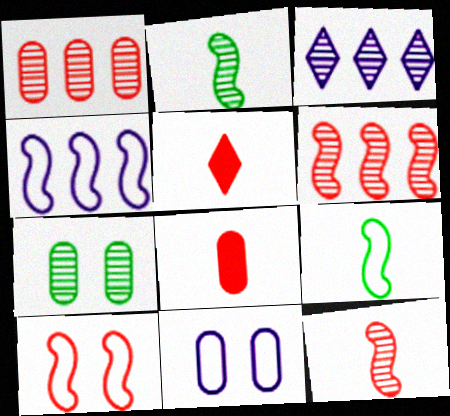[[1, 5, 10], 
[3, 7, 12], 
[4, 5, 7], 
[4, 9, 10]]